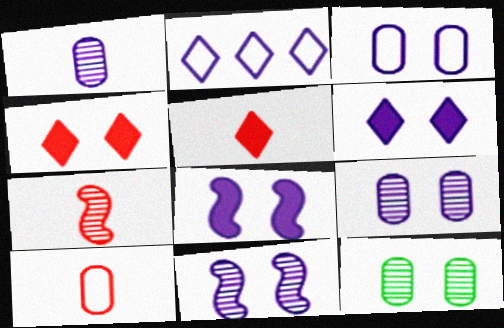[[1, 2, 8], 
[3, 6, 11], 
[5, 7, 10]]